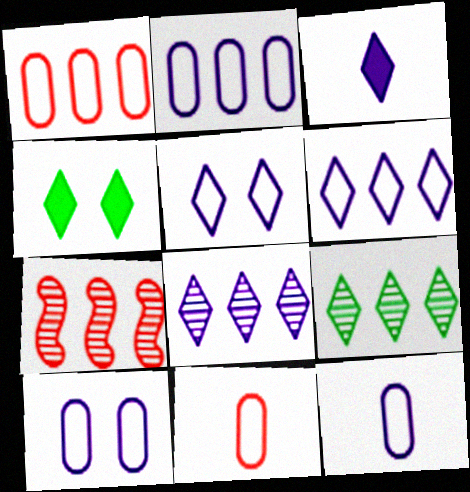[[2, 10, 12], 
[3, 5, 8], 
[4, 7, 12]]